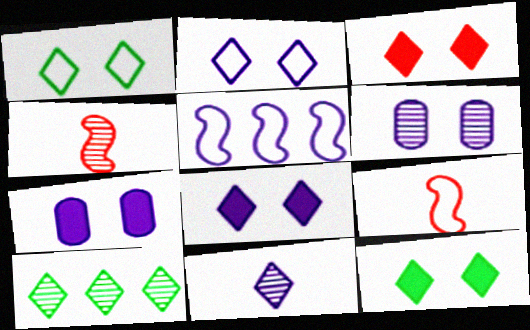[[3, 8, 12], 
[4, 6, 10], 
[5, 7, 11], 
[7, 9, 10]]